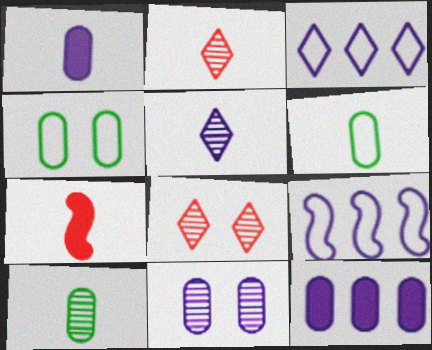[[5, 6, 7]]